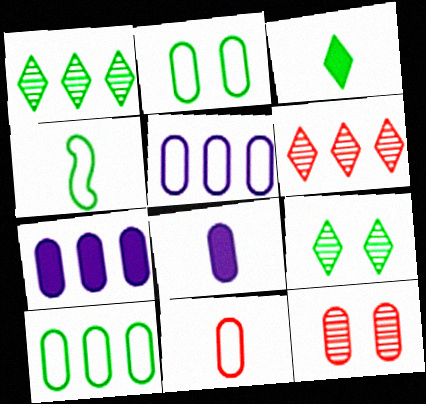[[2, 5, 11], 
[8, 10, 12]]